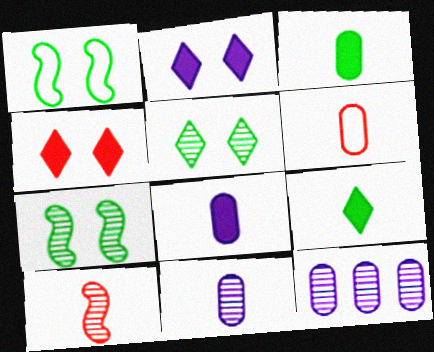[[3, 6, 11], 
[5, 10, 12]]